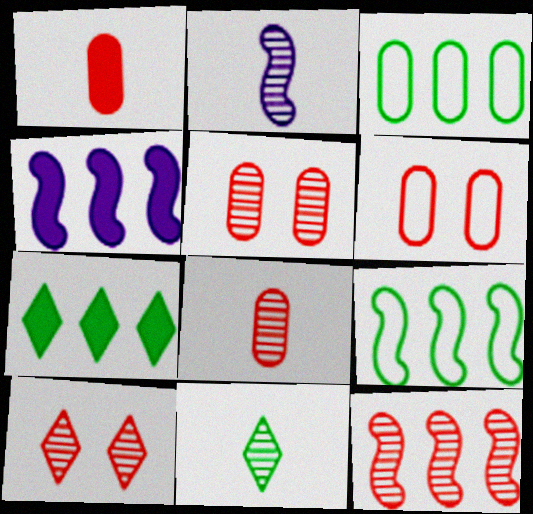[[2, 6, 7], 
[2, 8, 11], 
[4, 6, 11], 
[4, 9, 12], 
[8, 10, 12]]